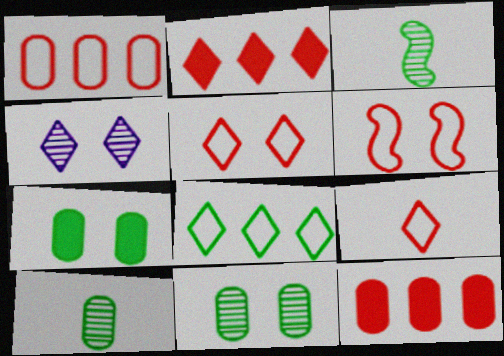[[1, 6, 9], 
[3, 7, 8], 
[4, 6, 7]]